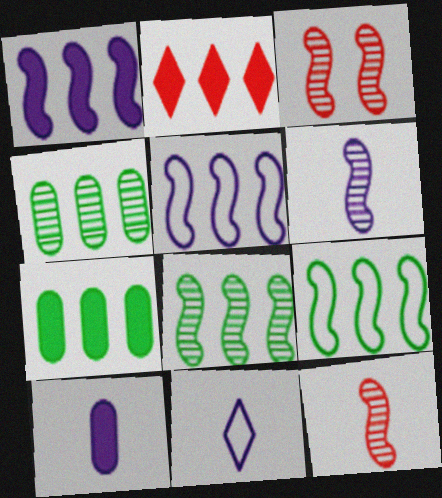[[1, 2, 7], 
[2, 4, 5], 
[3, 6, 8], 
[3, 7, 11], 
[6, 10, 11]]